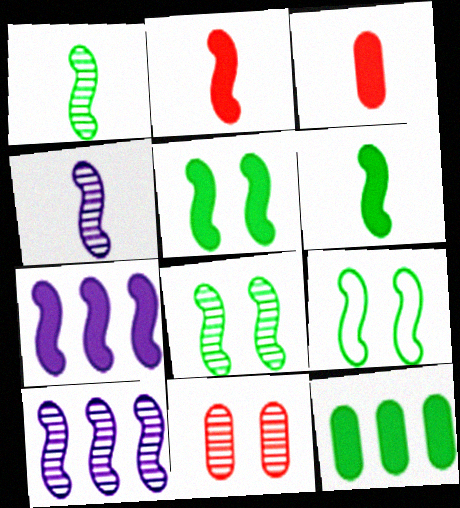[[2, 5, 7], 
[2, 9, 10], 
[5, 8, 9]]